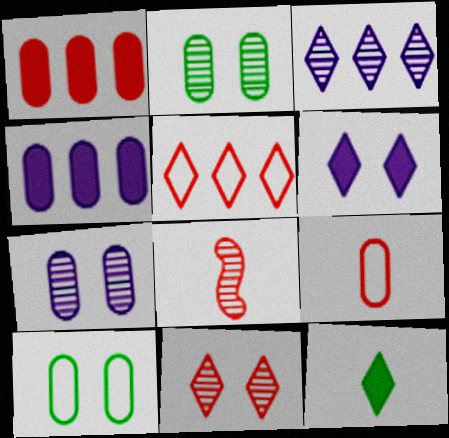[[2, 3, 8], 
[2, 4, 9]]